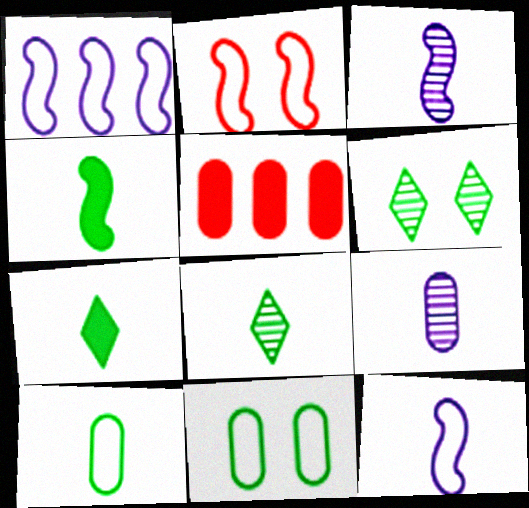[[4, 8, 10], 
[5, 6, 12], 
[5, 9, 11]]